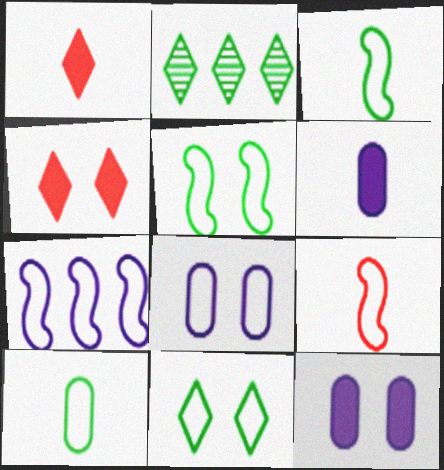[[2, 9, 12], 
[5, 7, 9]]